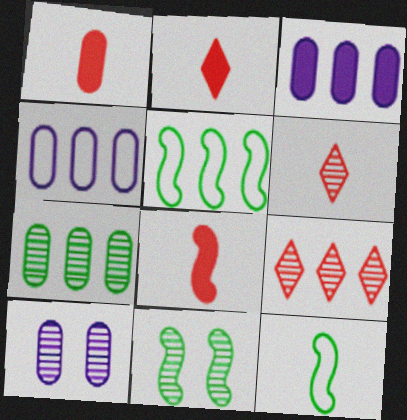[[1, 2, 8], 
[2, 4, 11], 
[2, 5, 10], 
[3, 5, 9]]